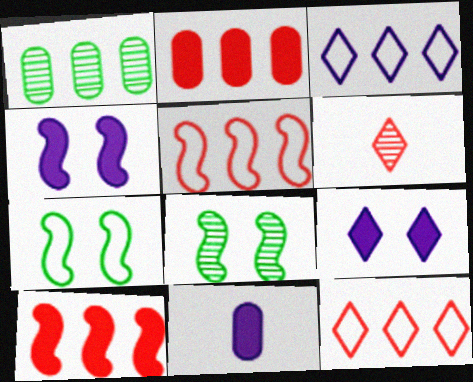[[1, 3, 10], 
[8, 11, 12]]